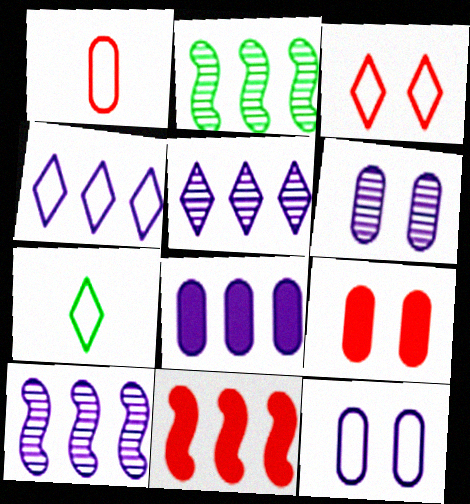[[3, 4, 7], 
[4, 8, 10], 
[6, 7, 11], 
[7, 9, 10]]